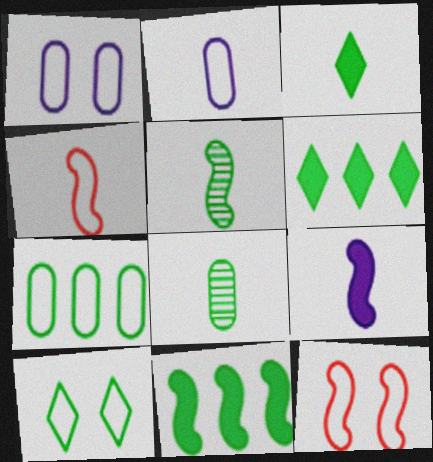[[1, 10, 12], 
[4, 5, 9], 
[8, 10, 11]]